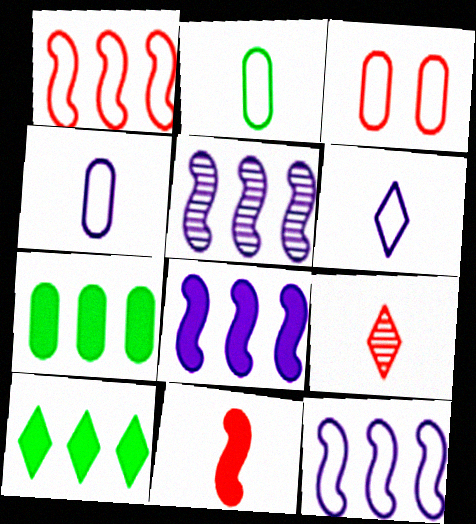[[5, 8, 12]]